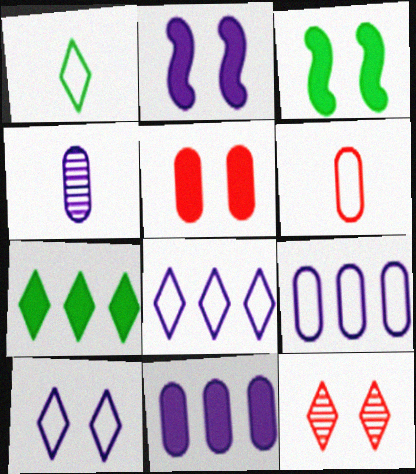[[2, 4, 8]]